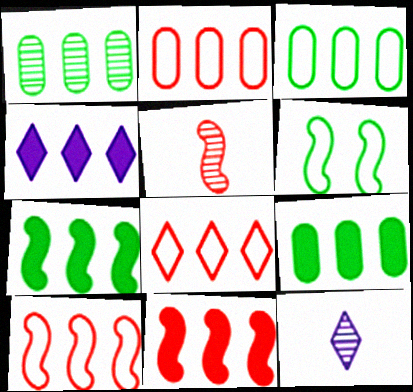[[1, 3, 9], 
[1, 4, 10], 
[2, 8, 10], 
[4, 9, 11]]